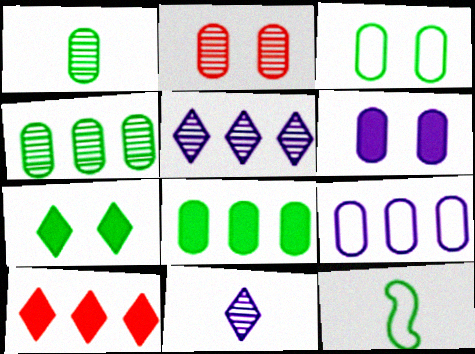[[1, 3, 8], 
[2, 3, 6], 
[4, 7, 12]]